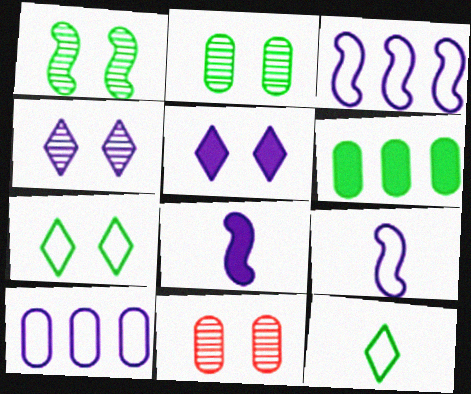[[1, 4, 11], 
[1, 6, 12], 
[4, 8, 10]]